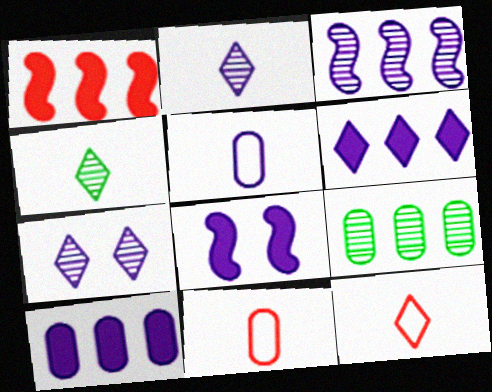[[8, 9, 12]]